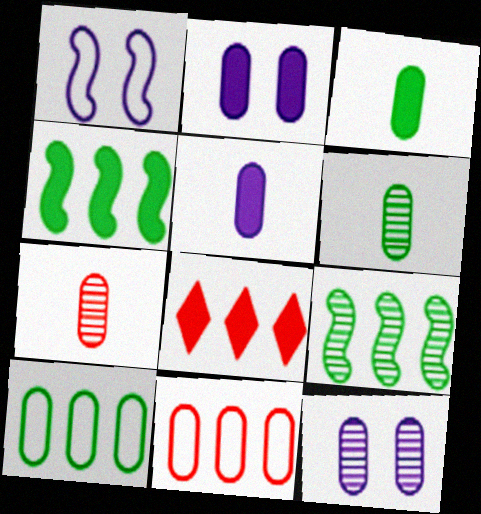[[1, 6, 8], 
[2, 6, 11], 
[2, 7, 10], 
[3, 11, 12]]